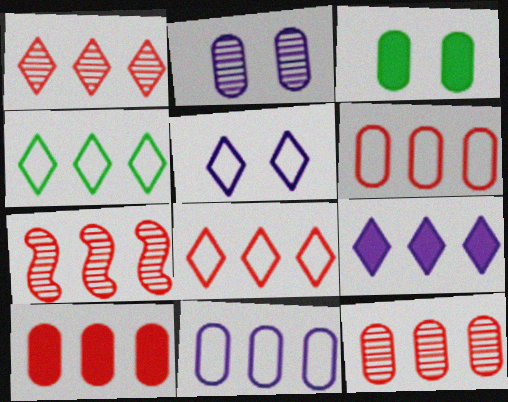[[1, 4, 9], 
[1, 7, 12], 
[6, 10, 12], 
[7, 8, 10]]